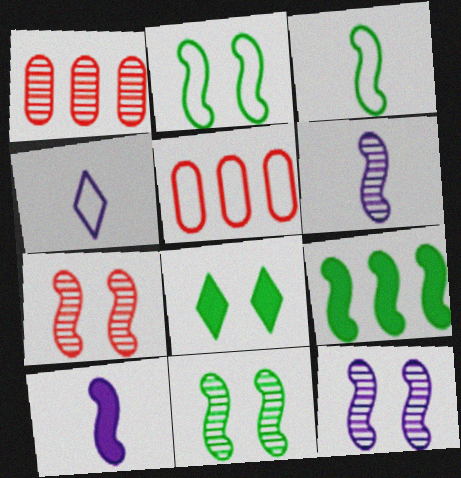[[2, 4, 5], 
[3, 9, 11], 
[5, 6, 8], 
[7, 11, 12]]